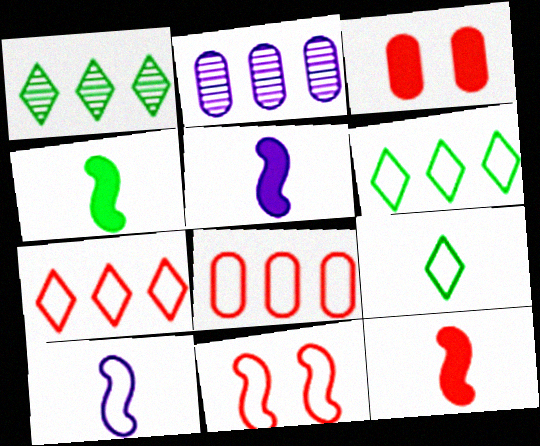[[1, 3, 10], 
[4, 5, 12]]